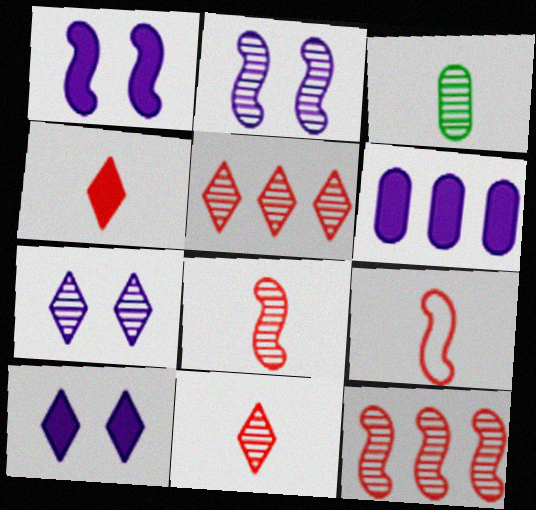[[2, 3, 5], 
[3, 7, 12]]